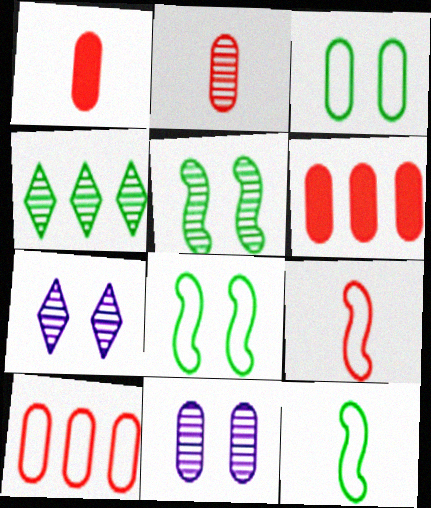[[6, 7, 12]]